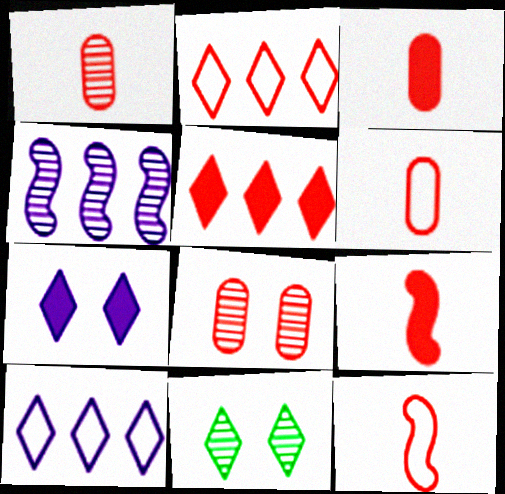[[1, 3, 6], 
[1, 4, 11], 
[2, 8, 9], 
[5, 8, 12]]